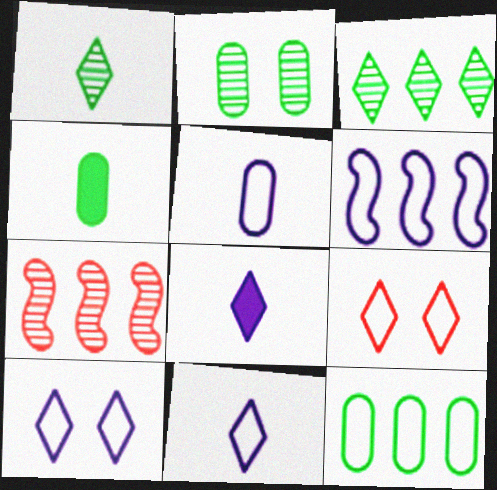[[2, 4, 12], 
[3, 8, 9], 
[4, 7, 10], 
[5, 6, 10]]